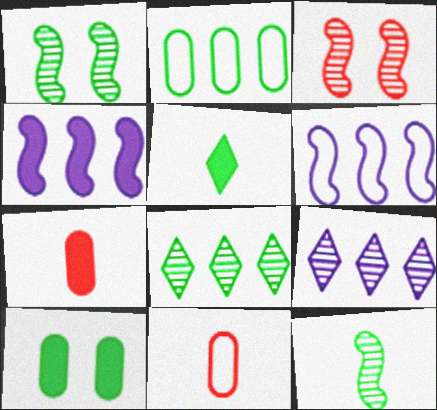[[1, 2, 5]]